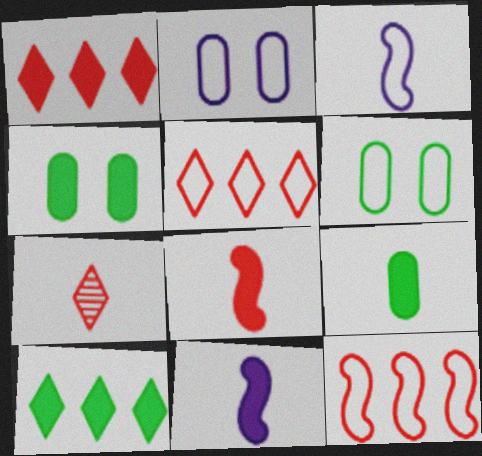[[1, 4, 11], 
[3, 5, 6], 
[3, 7, 9]]